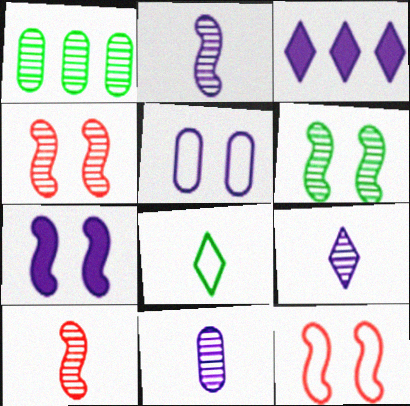[[1, 4, 9], 
[2, 3, 5], 
[2, 9, 11], 
[6, 7, 12]]